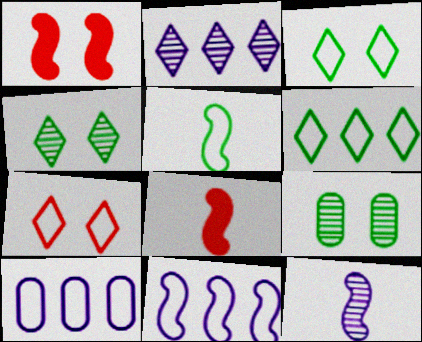[[4, 8, 10], 
[5, 7, 10], 
[5, 8, 12]]